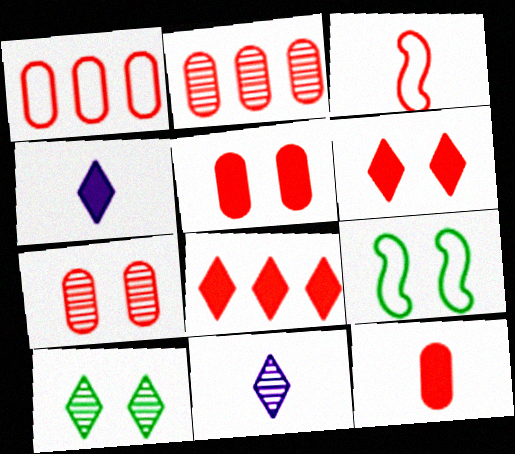[[1, 7, 12], 
[2, 3, 6], 
[2, 4, 9], 
[3, 7, 8]]